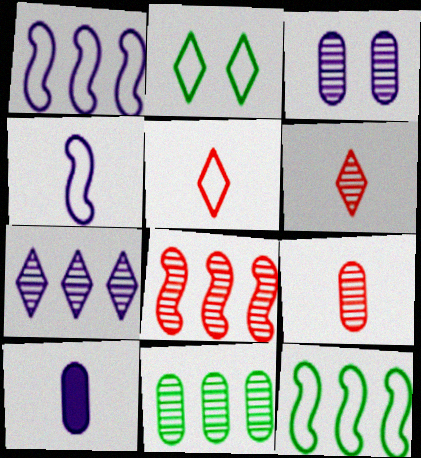[[2, 8, 10], 
[3, 9, 11], 
[7, 8, 11]]